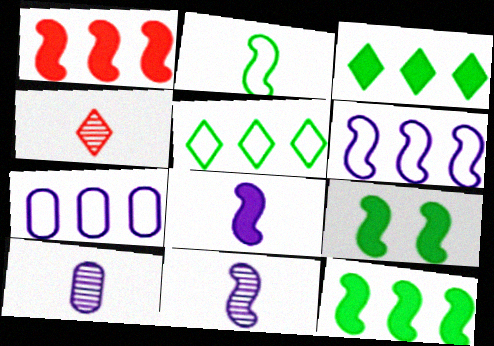[[1, 8, 9], 
[4, 7, 9]]